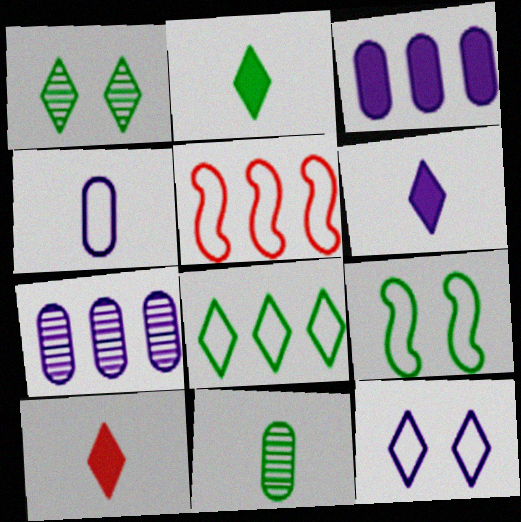[[1, 2, 8], 
[2, 6, 10], 
[7, 9, 10]]